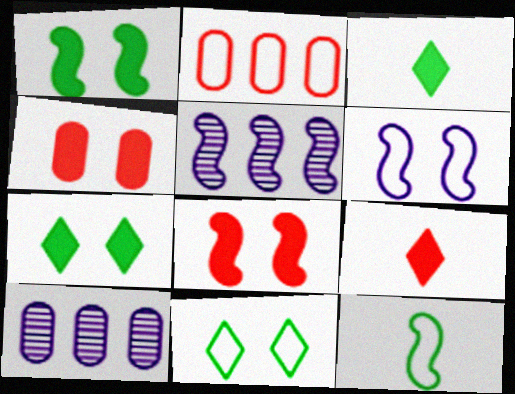[[5, 8, 12]]